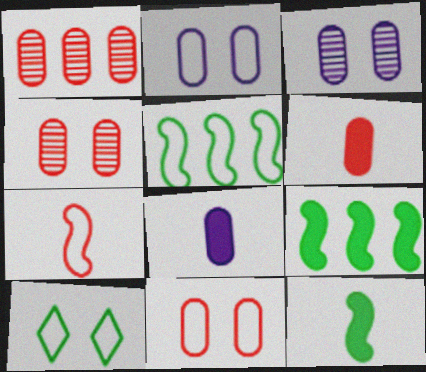[[1, 6, 11]]